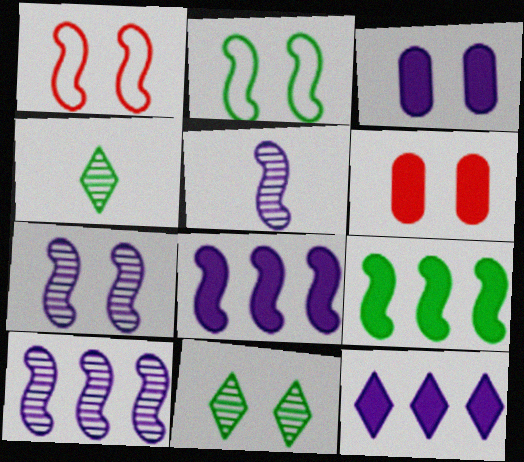[[1, 3, 11], 
[1, 5, 9], 
[5, 7, 10]]